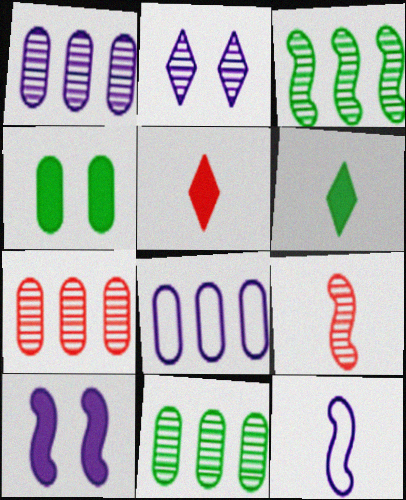[[1, 7, 11], 
[2, 9, 11]]